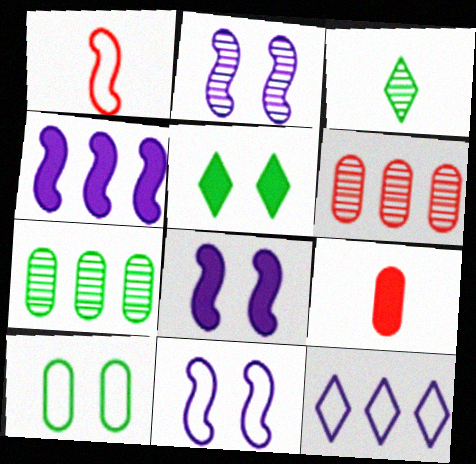[[1, 10, 12], 
[2, 3, 6], 
[2, 8, 11], 
[4, 5, 9]]